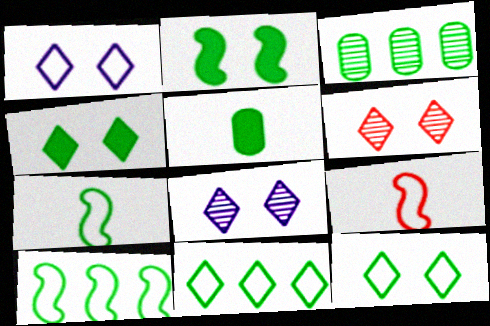[[1, 4, 6], 
[3, 4, 7]]